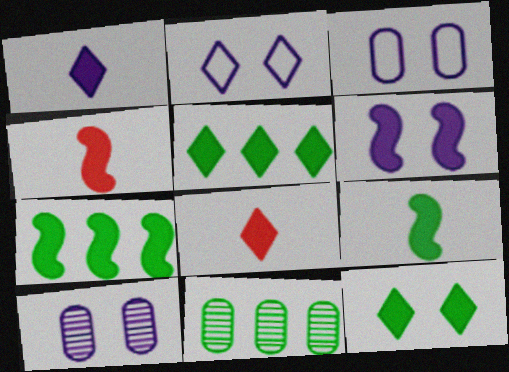[[2, 4, 11], 
[2, 6, 10], 
[4, 6, 7]]